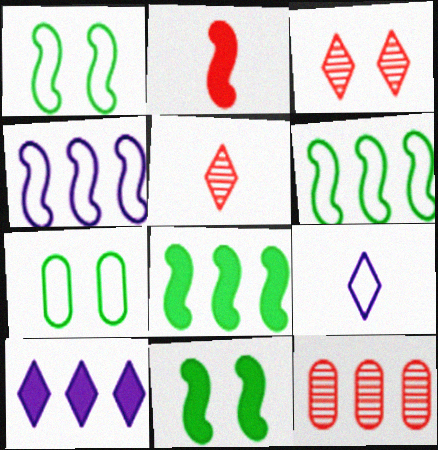[[6, 10, 12], 
[9, 11, 12]]